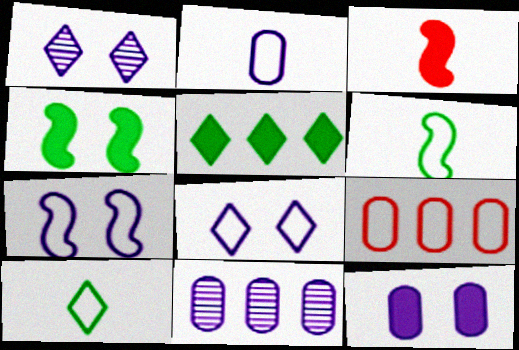[[1, 7, 12], 
[2, 11, 12], 
[3, 5, 12], 
[6, 8, 9], 
[7, 9, 10]]